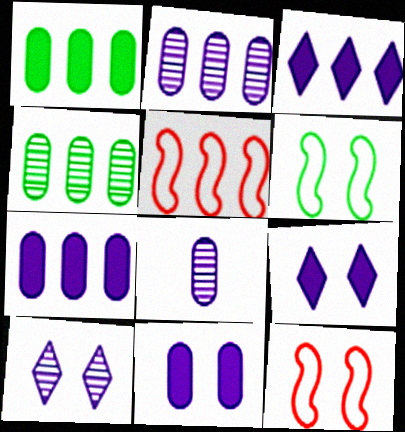[[3, 4, 5]]